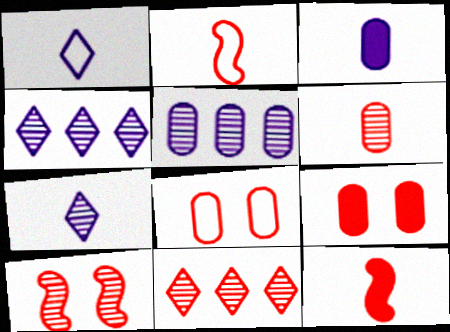[[2, 9, 11], 
[6, 10, 11], 
[8, 11, 12]]